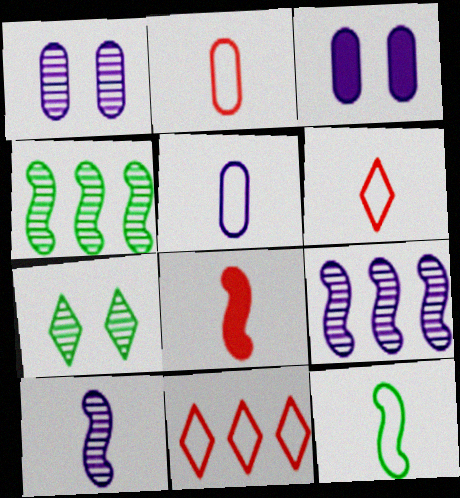[[3, 4, 6], 
[5, 6, 12], 
[8, 10, 12]]